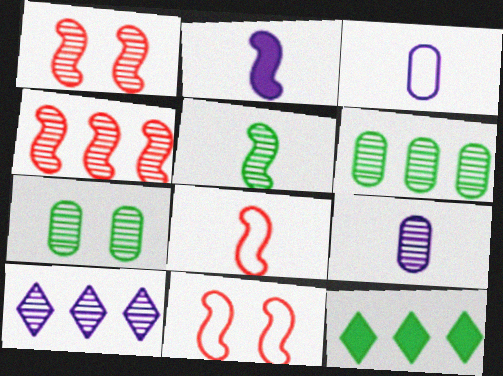[[1, 3, 12], 
[2, 5, 8], 
[4, 6, 10], 
[9, 11, 12]]